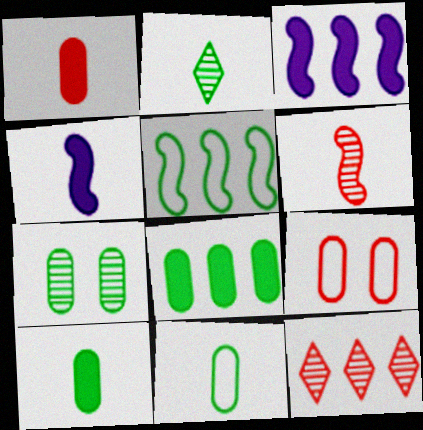[[2, 3, 9], 
[7, 8, 11]]